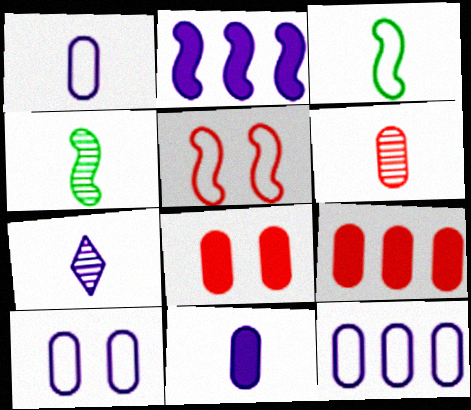[[1, 10, 12], 
[2, 4, 5], 
[2, 7, 10], 
[4, 6, 7]]